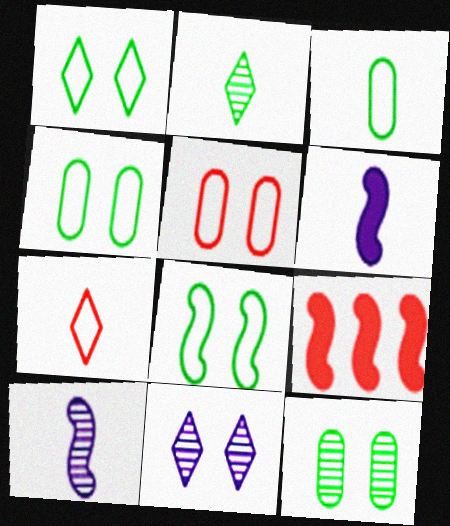[[1, 4, 8], 
[3, 9, 11], 
[8, 9, 10]]